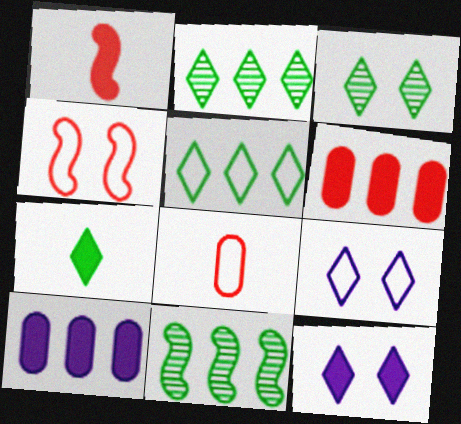[[3, 5, 7], 
[8, 11, 12]]